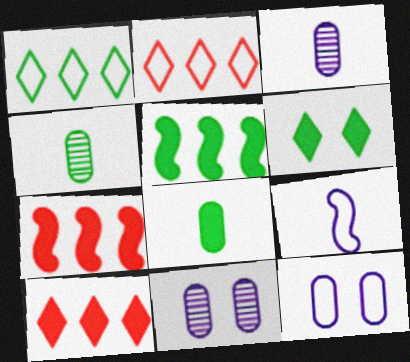[[5, 6, 8]]